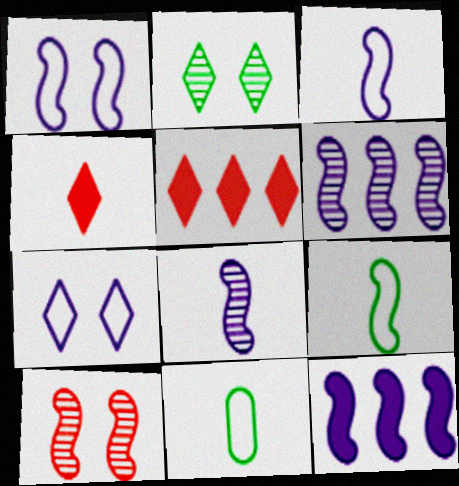[[1, 8, 12], 
[4, 8, 11], 
[9, 10, 12]]